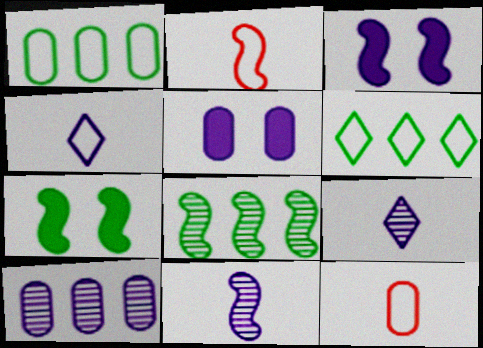[[2, 3, 8], 
[3, 4, 10]]